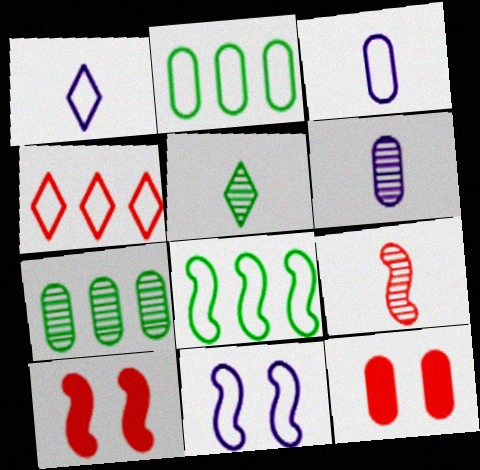[[1, 7, 10], 
[2, 6, 12], 
[3, 7, 12], 
[4, 9, 12], 
[5, 6, 9]]